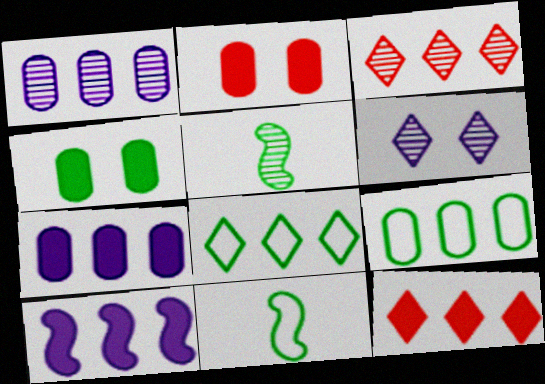[[3, 9, 10], 
[4, 5, 8]]